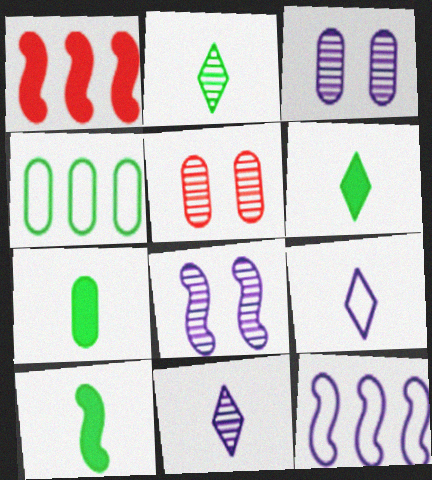[[5, 6, 12], 
[6, 7, 10]]